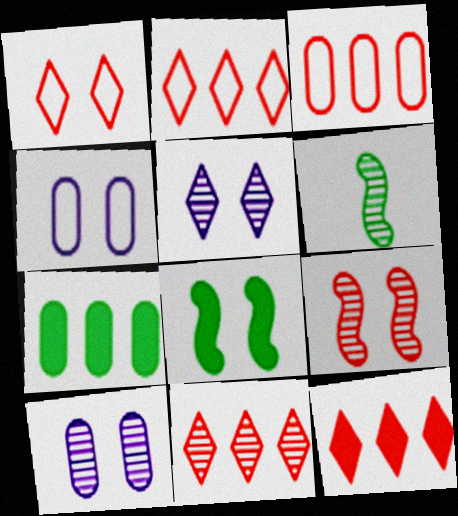[[1, 8, 10], 
[2, 11, 12], 
[4, 6, 12], 
[6, 10, 11]]